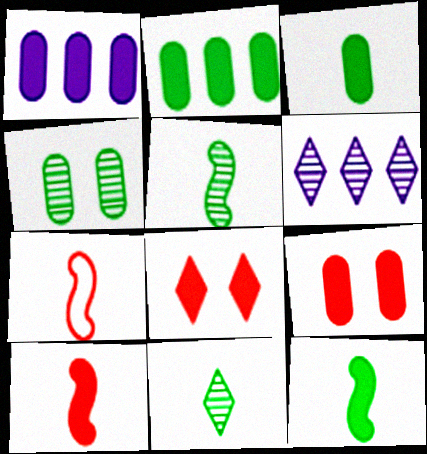[[1, 3, 9], 
[1, 8, 12]]